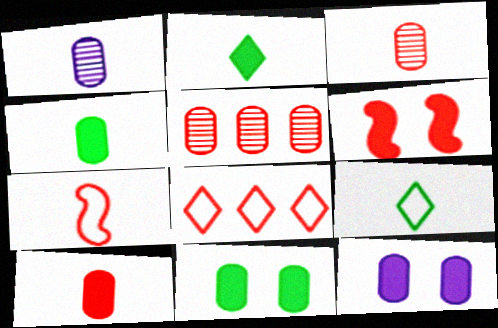[[1, 2, 7], 
[3, 6, 8]]